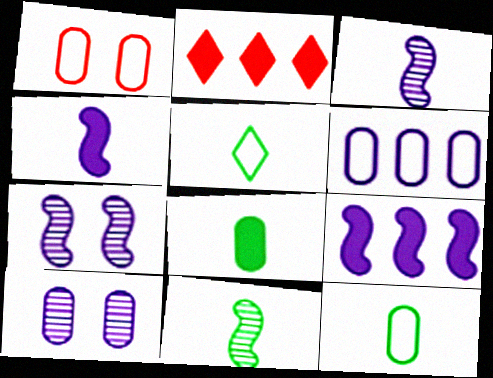[[1, 6, 12], 
[2, 7, 12], 
[5, 8, 11]]